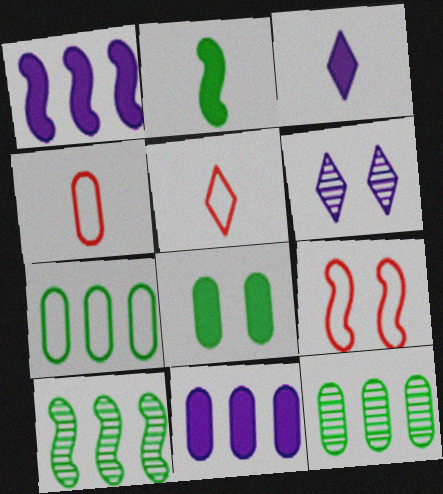[[3, 9, 12], 
[6, 8, 9]]